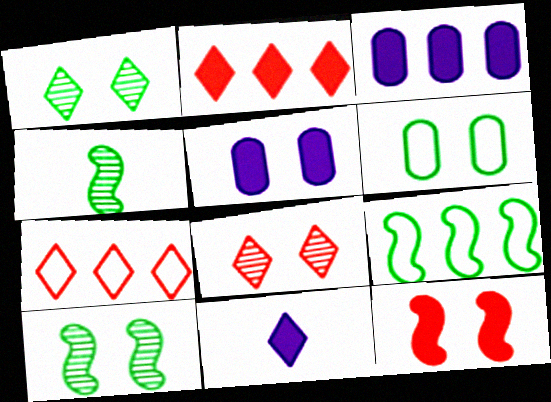[[1, 7, 11], 
[4, 5, 7]]